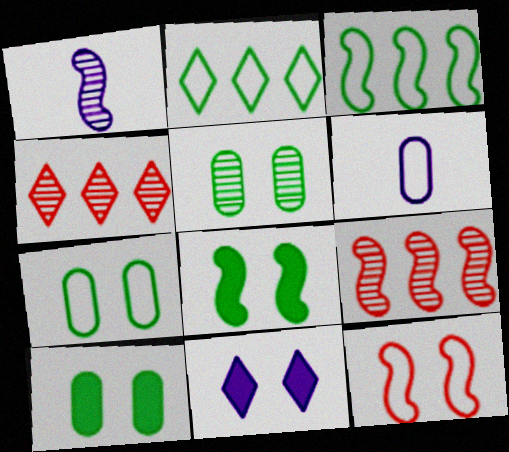[[1, 4, 5], 
[2, 6, 12], 
[4, 6, 8], 
[5, 7, 10], 
[5, 11, 12]]